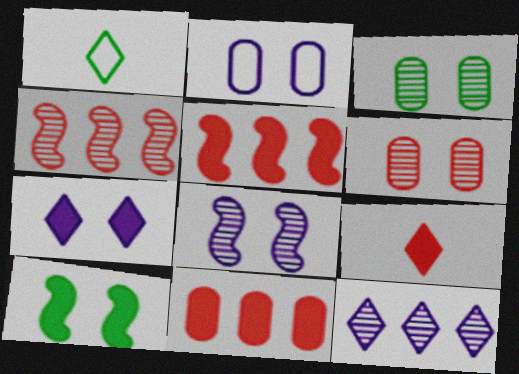[[1, 8, 11], 
[2, 7, 8]]